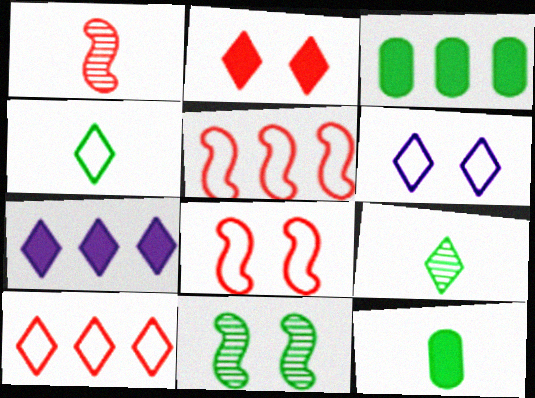[[1, 3, 6], 
[3, 4, 11], 
[4, 6, 10]]